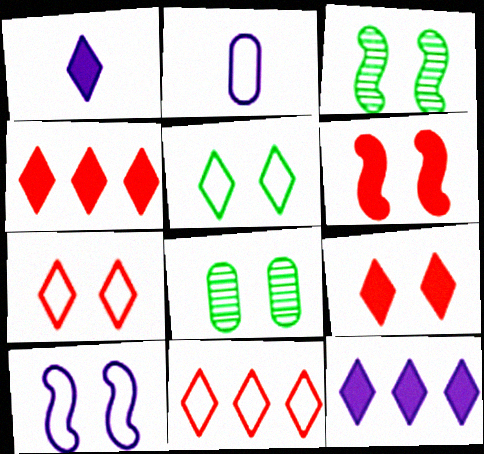[[2, 3, 4], 
[3, 6, 10], 
[8, 9, 10]]